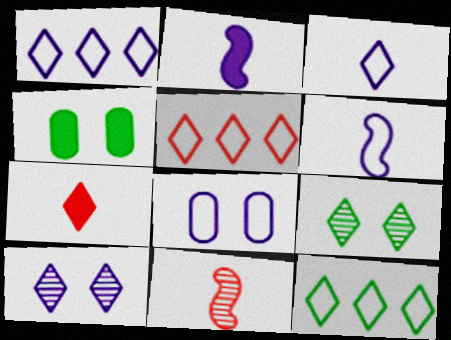[[1, 4, 11], 
[1, 5, 12], 
[1, 6, 8], 
[1, 7, 9], 
[7, 10, 12]]